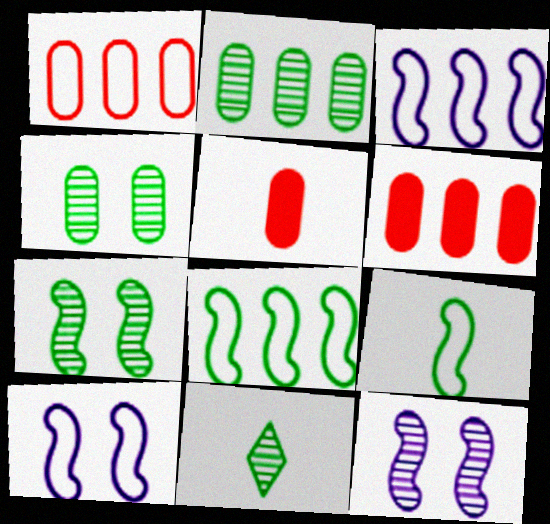[[2, 7, 11], 
[6, 10, 11]]